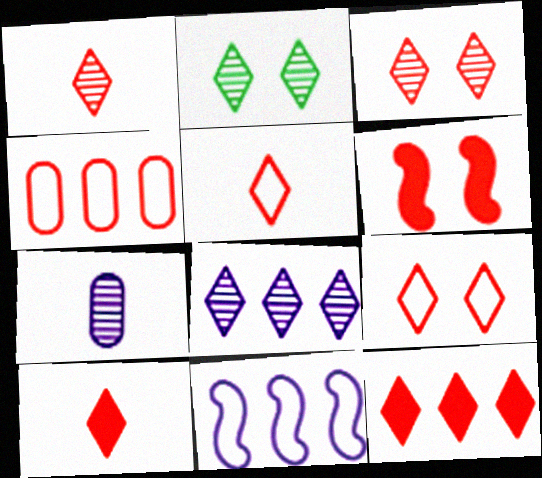[[1, 2, 8], 
[1, 4, 6], 
[1, 5, 10], 
[1, 9, 12], 
[3, 5, 12]]